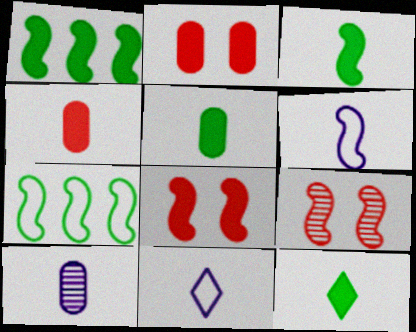[[1, 6, 9], 
[3, 5, 12]]